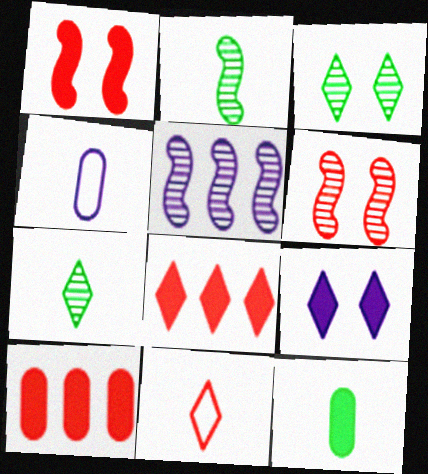[[2, 5, 6], 
[4, 5, 9], 
[6, 10, 11]]